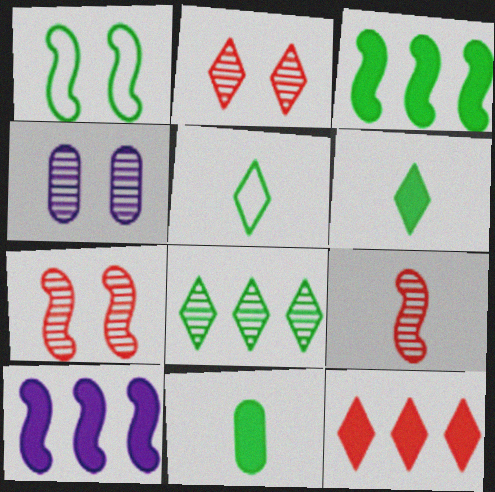[[1, 8, 11], 
[1, 9, 10], 
[4, 8, 9]]